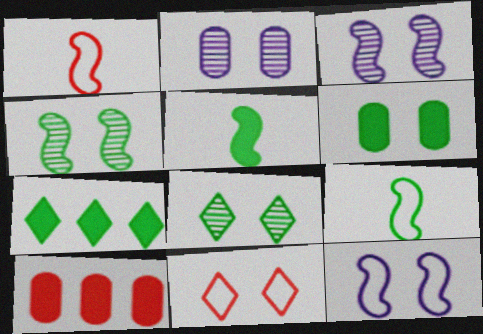[[1, 2, 7], 
[3, 6, 11], 
[5, 6, 7]]